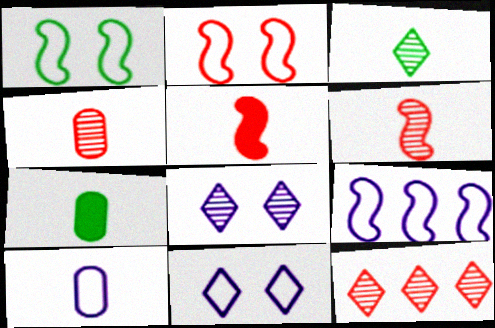[[3, 5, 10], 
[3, 8, 12], 
[4, 7, 10], 
[9, 10, 11]]